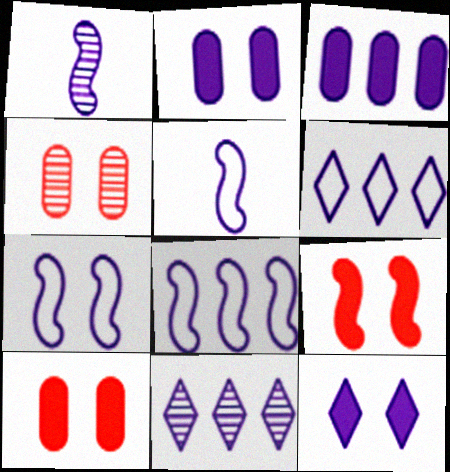[[1, 2, 6], 
[2, 5, 11], 
[3, 8, 11], 
[5, 7, 8]]